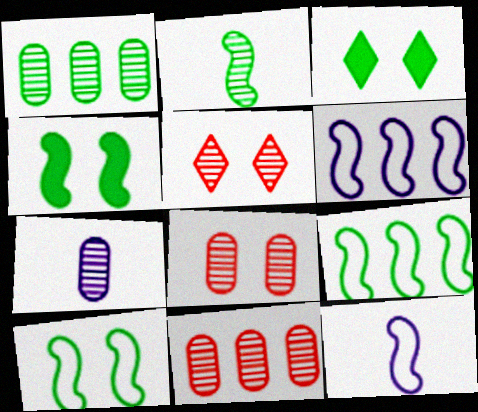[[1, 7, 8], 
[2, 4, 9], 
[3, 11, 12]]